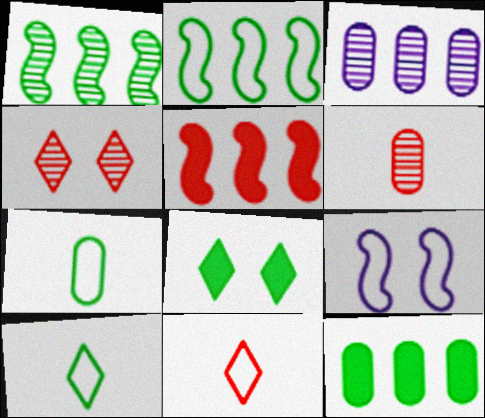[[1, 7, 8]]